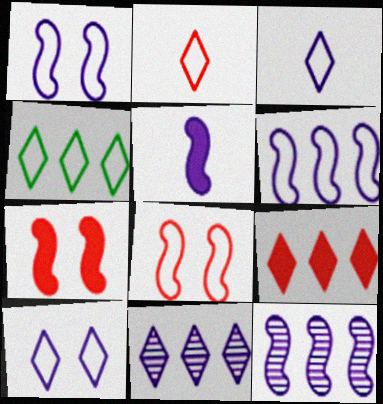[[1, 5, 12], 
[2, 4, 10], 
[4, 9, 11]]